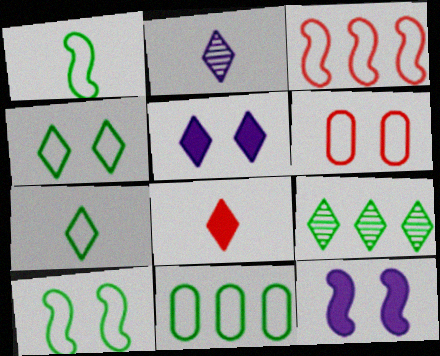[[1, 4, 11], 
[2, 7, 8], 
[7, 10, 11]]